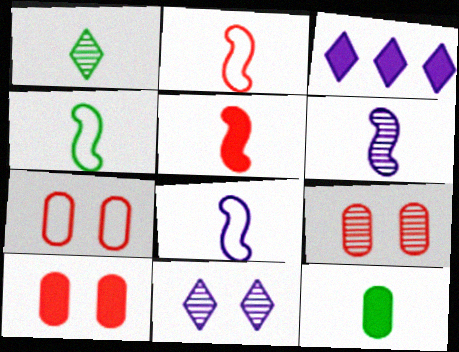[[1, 4, 12], 
[2, 4, 8], 
[3, 4, 9], 
[4, 5, 6], 
[7, 9, 10]]